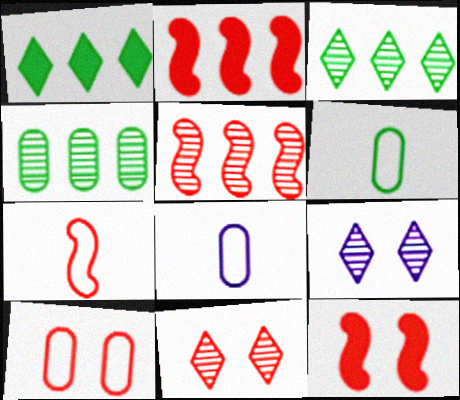[[2, 6, 9], 
[3, 8, 12], 
[5, 7, 12], 
[10, 11, 12]]